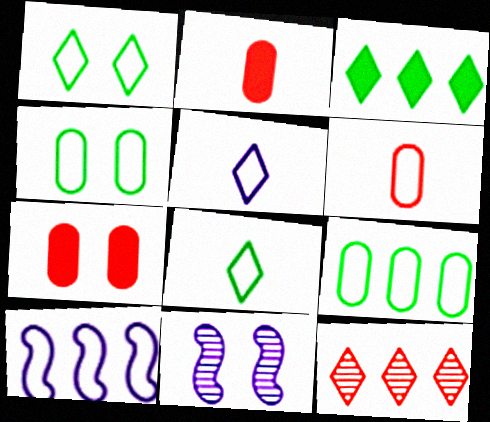[[1, 6, 10], 
[1, 7, 11], 
[3, 6, 11]]